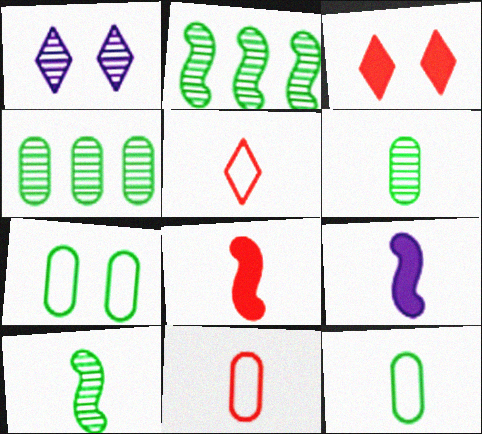[[5, 6, 9]]